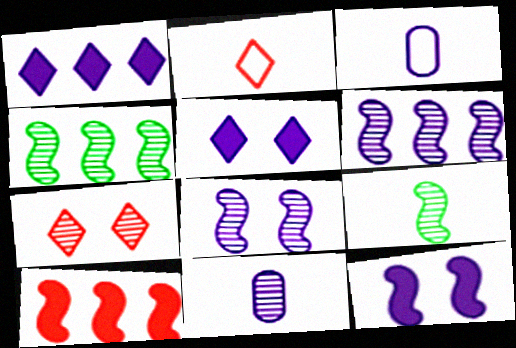[[1, 3, 8], 
[3, 5, 6], 
[4, 7, 11]]